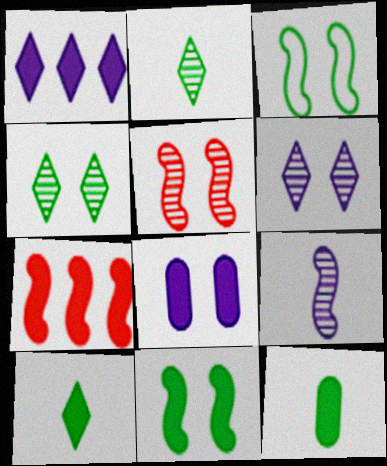[[3, 7, 9], 
[7, 8, 10]]